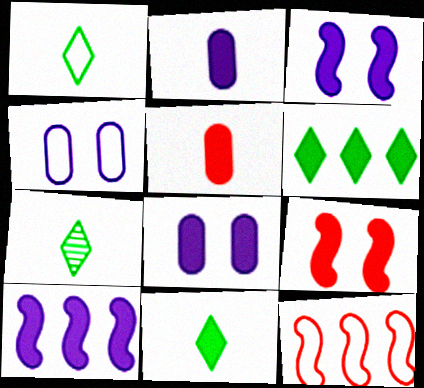[[1, 4, 12], 
[1, 7, 11], 
[2, 6, 9], 
[3, 5, 6], 
[7, 8, 12]]